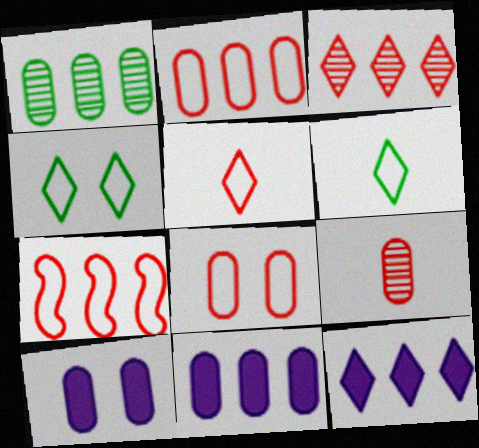[[1, 2, 11], 
[1, 7, 12], 
[5, 7, 8]]